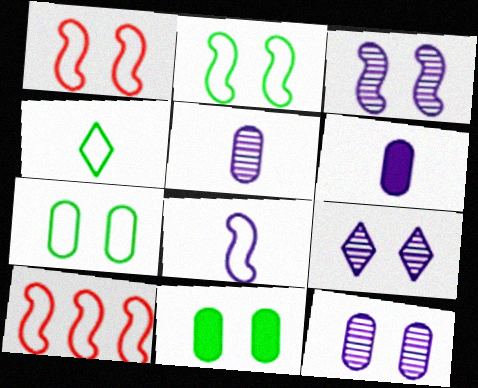[[1, 9, 11], 
[2, 8, 10], 
[3, 9, 12]]